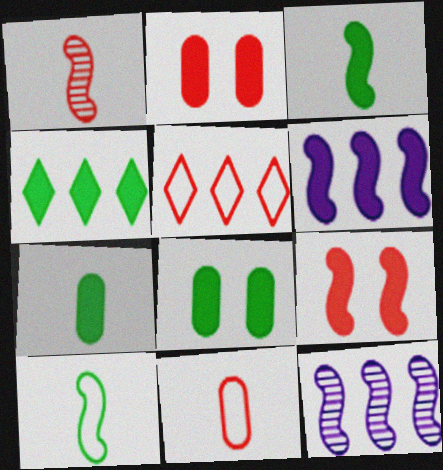[[1, 2, 5], 
[3, 4, 8], 
[3, 6, 9], 
[9, 10, 12]]